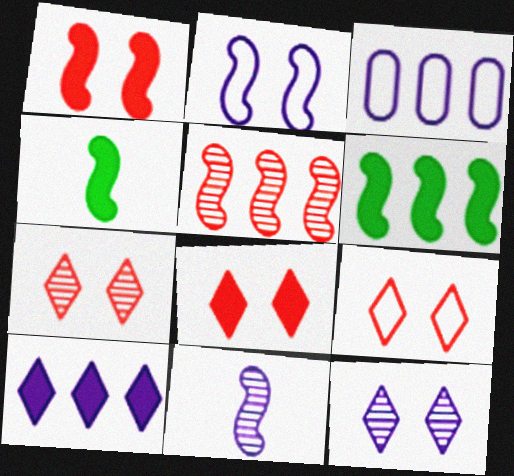[[2, 4, 5], 
[3, 4, 7], 
[7, 8, 9]]